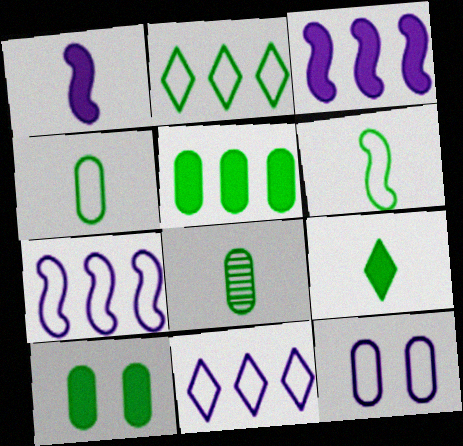[[6, 8, 9]]